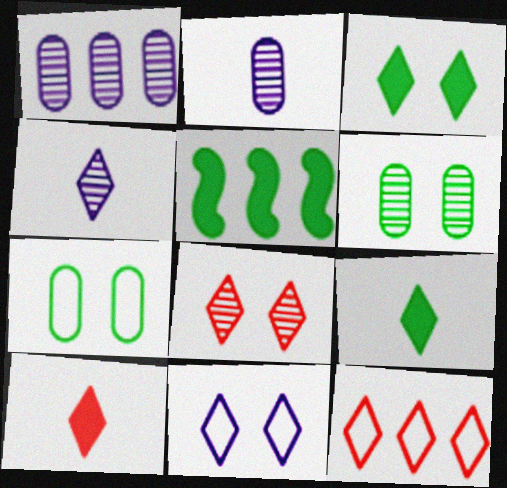[[1, 5, 12], 
[3, 4, 12], 
[3, 8, 11], 
[8, 10, 12]]